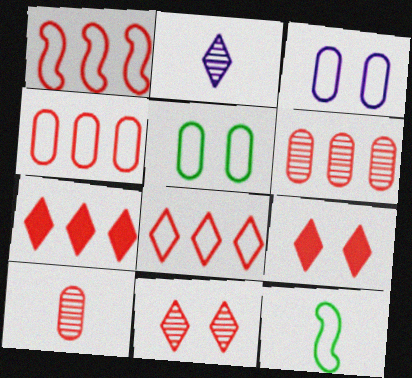[[1, 4, 8], 
[1, 6, 7], 
[1, 9, 10], 
[3, 8, 12]]